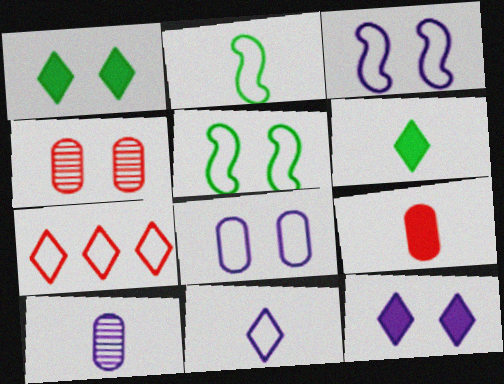[[1, 3, 4], 
[2, 7, 8], 
[4, 5, 12]]